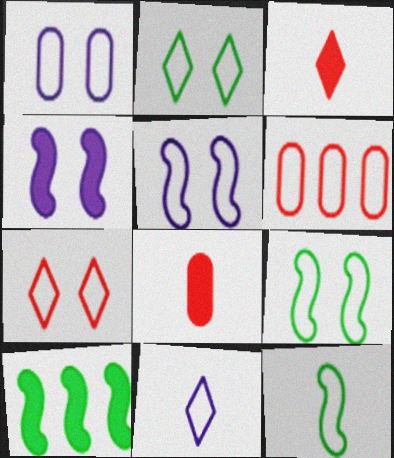[[1, 7, 9], 
[6, 9, 11]]